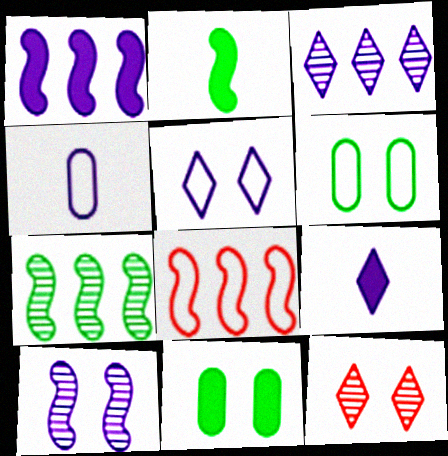[[1, 7, 8], 
[2, 8, 10], 
[3, 5, 9]]